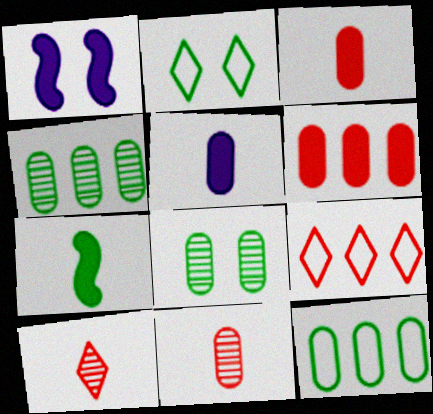[[1, 10, 12], 
[2, 4, 7]]